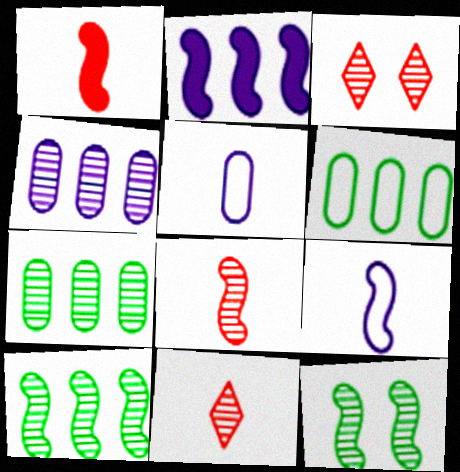[[4, 11, 12]]